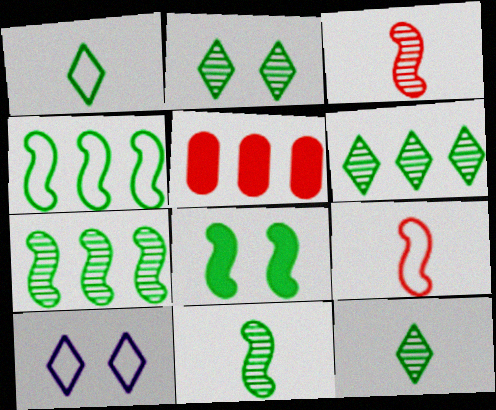[[2, 6, 12], 
[4, 8, 11], 
[5, 10, 11]]